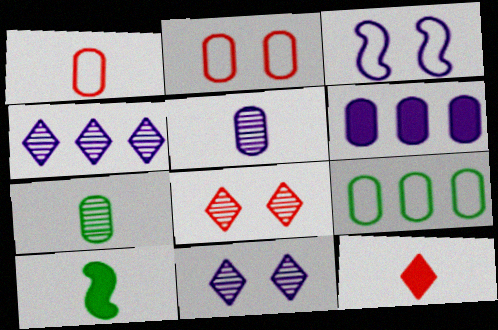[[2, 4, 10], 
[2, 6, 7]]